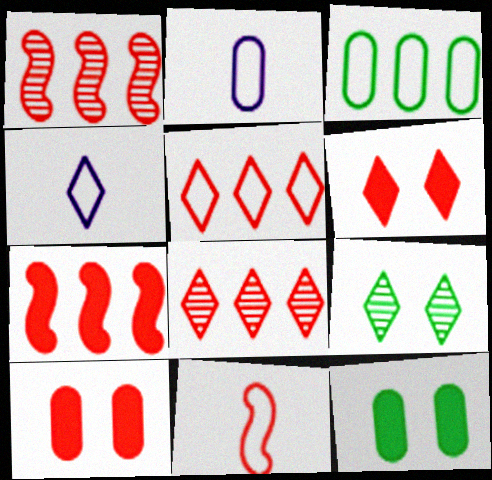[[1, 4, 12], 
[2, 7, 9], 
[8, 10, 11]]